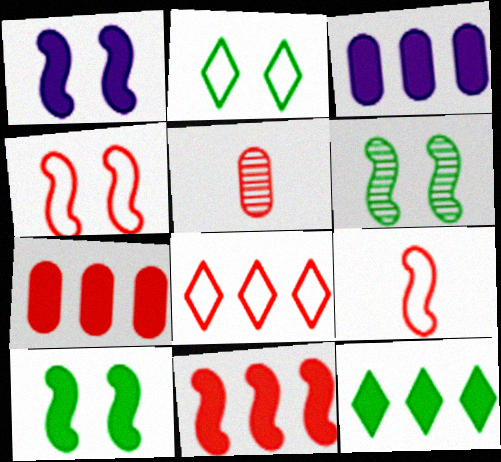[[1, 4, 6], 
[3, 11, 12]]